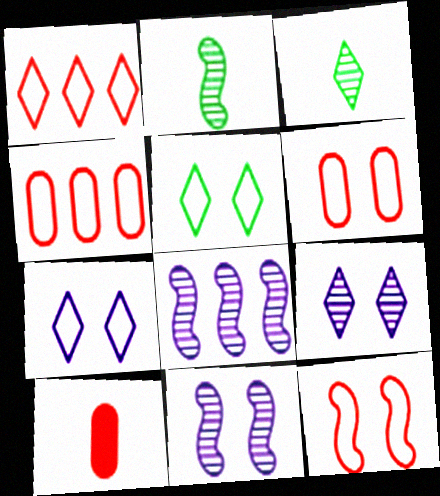[[5, 8, 10]]